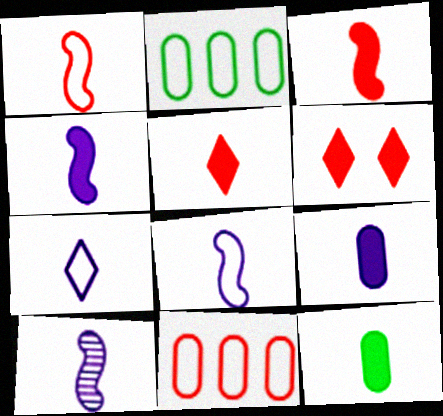[[2, 6, 10], 
[4, 5, 12], 
[4, 8, 10], 
[7, 9, 10]]